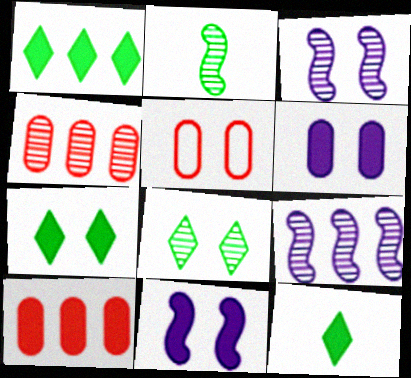[[1, 7, 12], 
[3, 5, 7], 
[5, 8, 11], 
[5, 9, 12], 
[10, 11, 12]]